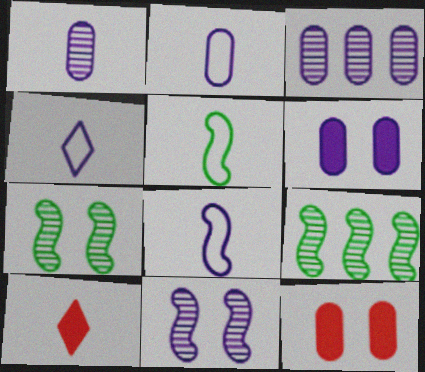[[1, 5, 10], 
[2, 3, 6], 
[2, 4, 8], 
[4, 9, 12]]